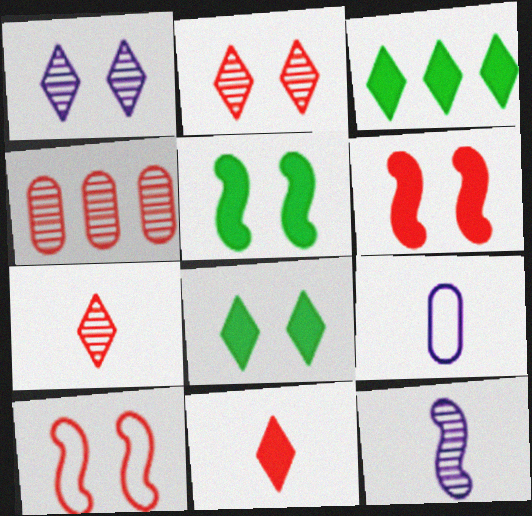[[4, 10, 11]]